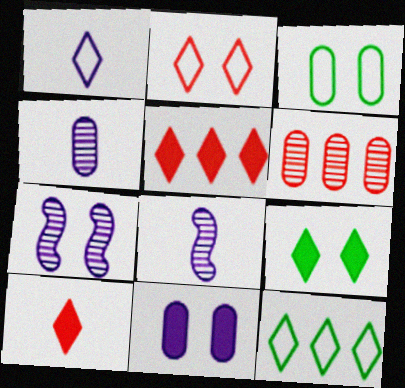[[1, 2, 12], 
[3, 5, 8]]